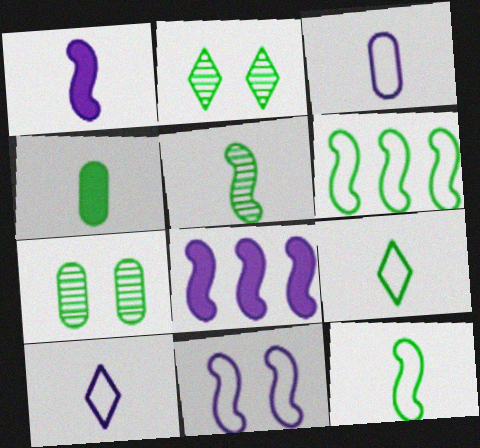[[2, 4, 6], 
[4, 5, 9]]